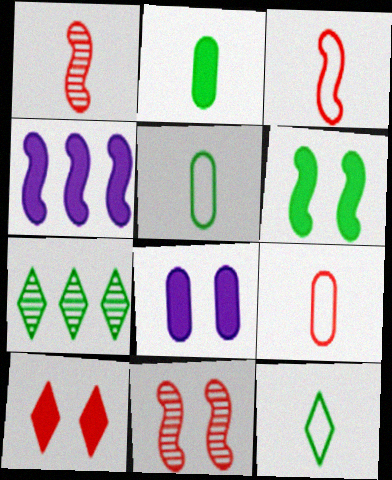[[2, 4, 10], 
[3, 7, 8], 
[5, 6, 7], 
[6, 8, 10]]